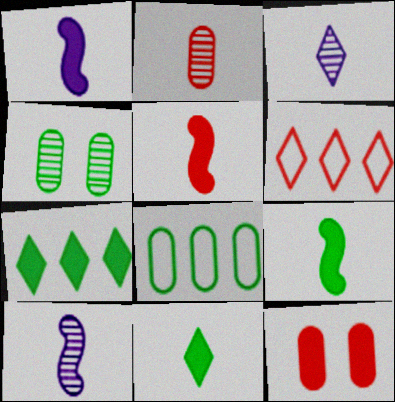[[1, 4, 6], 
[1, 5, 9], 
[1, 7, 12]]